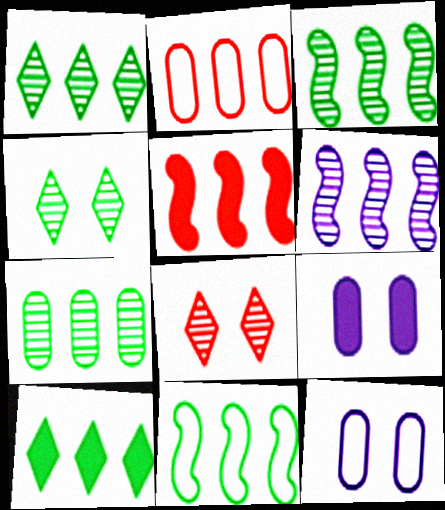[[1, 3, 7], 
[2, 6, 10], 
[5, 6, 11], 
[7, 10, 11]]